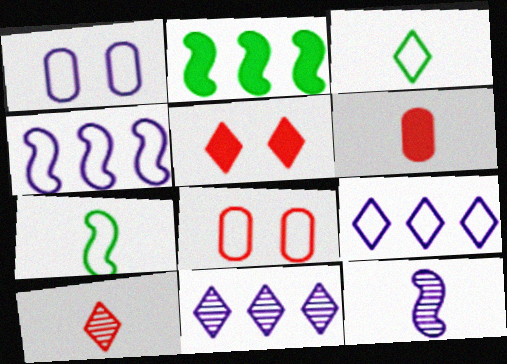[[1, 2, 10], 
[3, 4, 8], 
[3, 5, 11], 
[3, 6, 12], 
[7, 8, 9]]